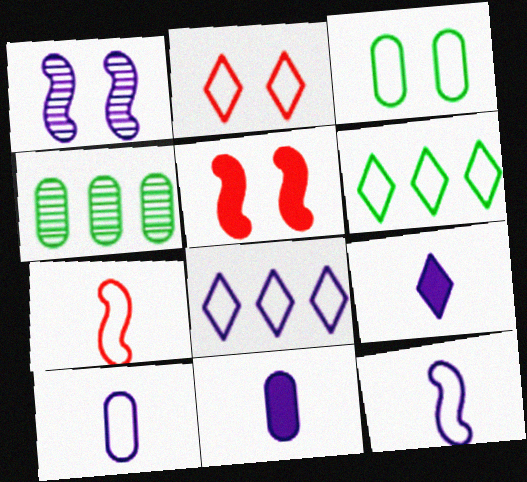[[1, 8, 11], 
[3, 7, 8]]